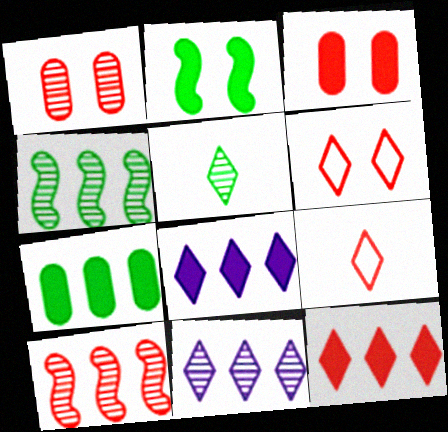[[3, 9, 10], 
[5, 6, 8]]